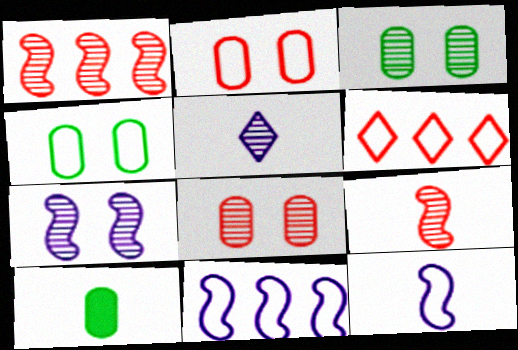[[1, 3, 5], 
[4, 6, 12], 
[6, 7, 10]]